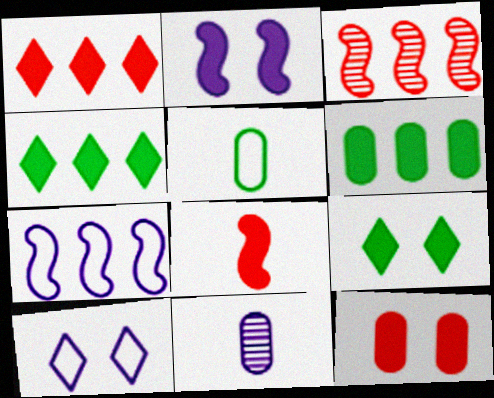[[1, 8, 12], 
[2, 9, 12]]